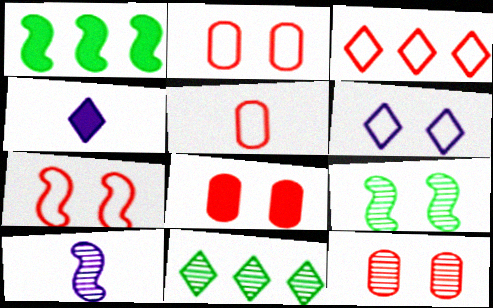[[1, 4, 8], 
[1, 7, 10], 
[2, 8, 12], 
[3, 5, 7], 
[6, 8, 9], 
[10, 11, 12]]